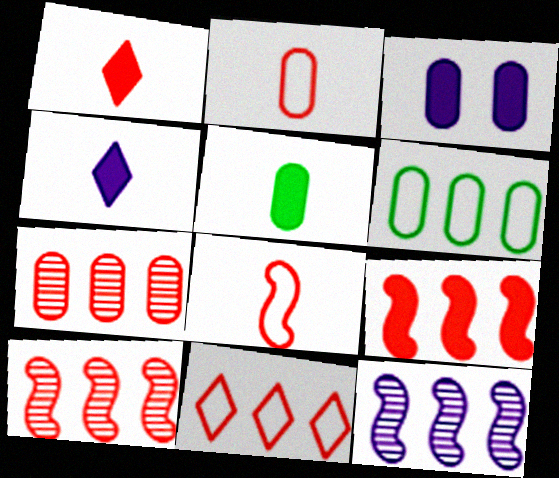[[7, 9, 11]]